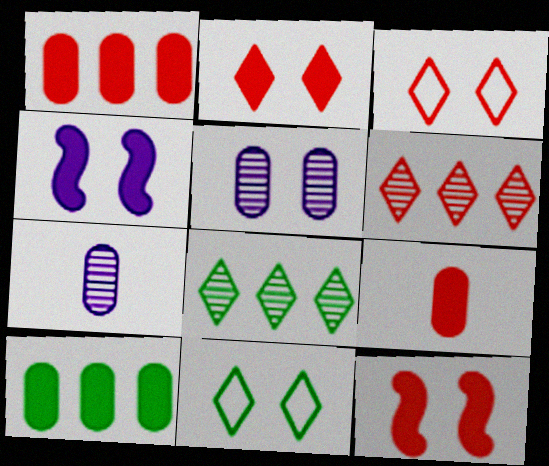[[5, 11, 12]]